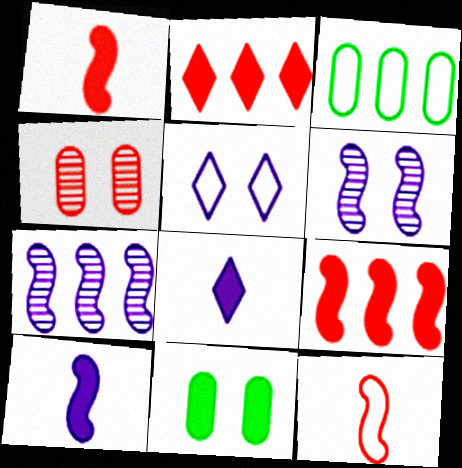[[2, 3, 7], 
[2, 4, 12], 
[2, 10, 11], 
[3, 5, 12], 
[8, 9, 11]]